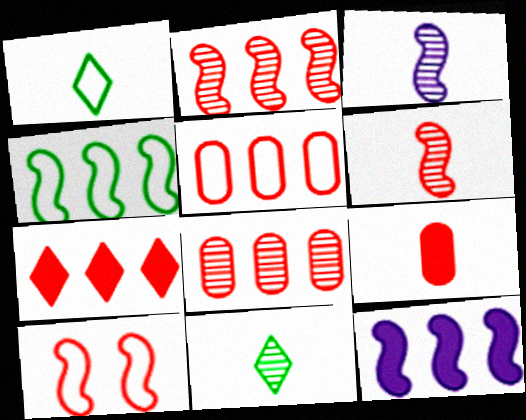[[1, 3, 9], 
[2, 4, 12], 
[2, 5, 7]]